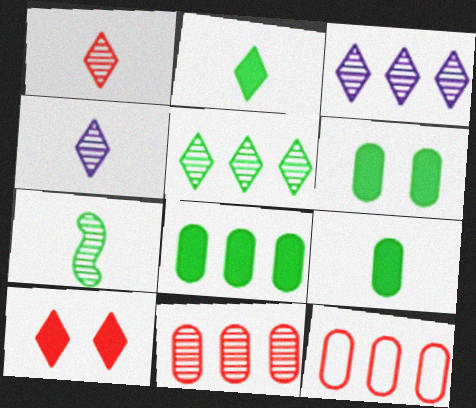[[6, 8, 9]]